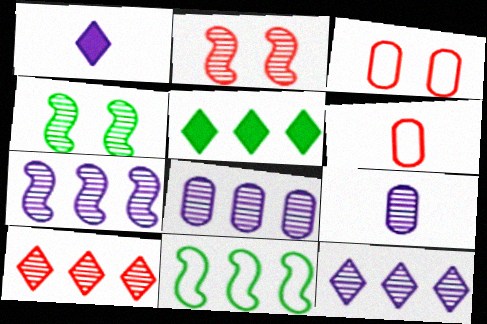[[4, 9, 10], 
[7, 8, 12]]